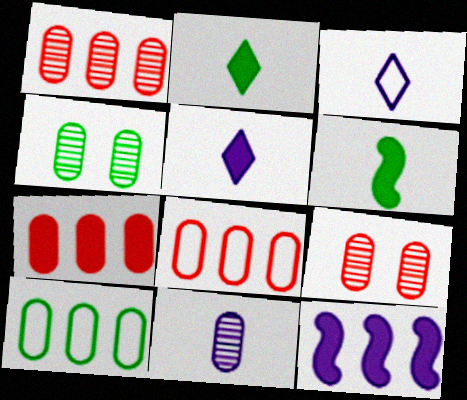[[1, 4, 11], 
[1, 7, 8]]